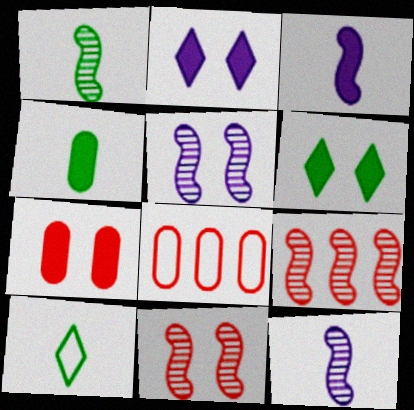[[1, 2, 8], 
[1, 4, 10], 
[1, 5, 9], 
[6, 8, 12]]